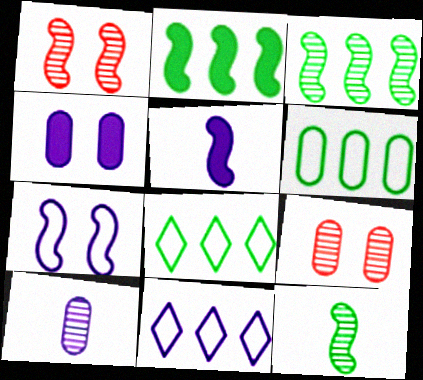[[5, 8, 9]]